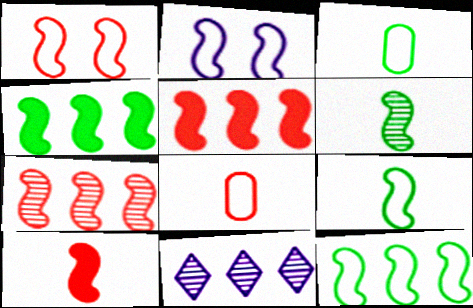[[1, 7, 10], 
[2, 5, 6]]